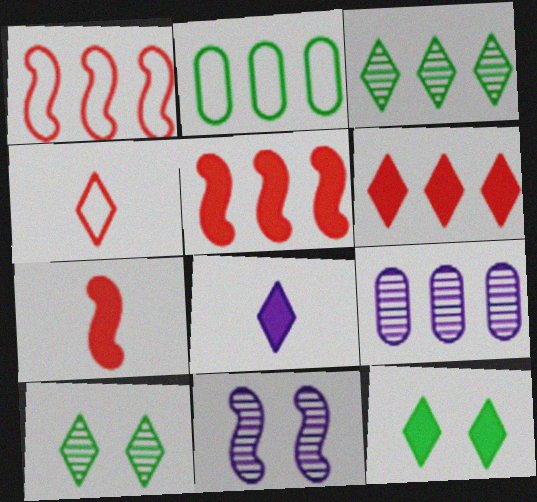[[6, 8, 12]]